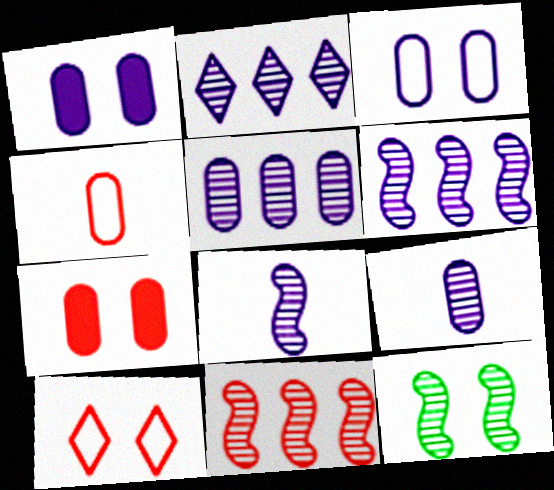[[1, 10, 12], 
[2, 5, 6], 
[8, 11, 12]]